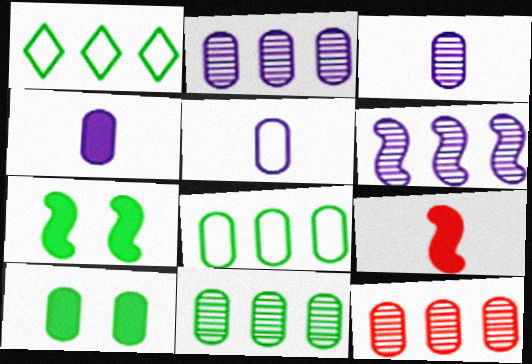[[2, 11, 12], 
[3, 4, 5], 
[5, 10, 12]]